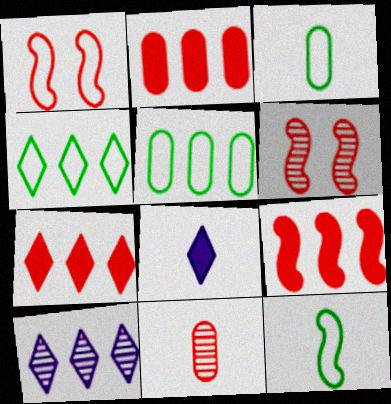[[1, 7, 11], 
[2, 7, 9], 
[4, 7, 10], 
[5, 6, 8], 
[5, 9, 10], 
[8, 11, 12]]